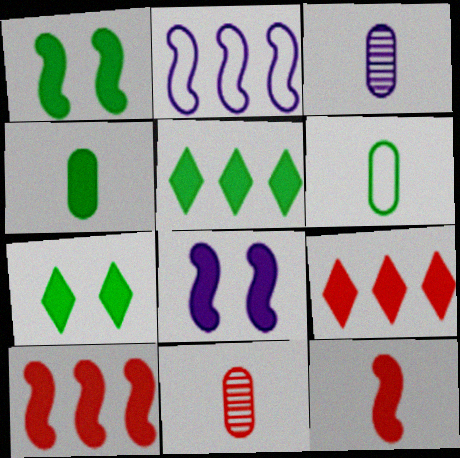[[1, 4, 5], 
[2, 7, 11], 
[4, 8, 9]]